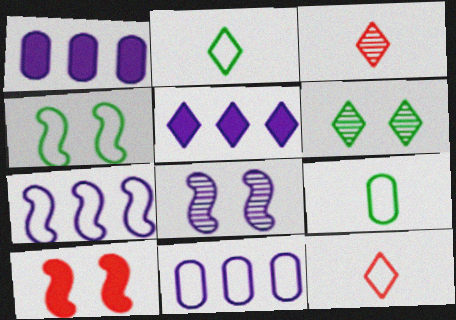[[1, 3, 4], 
[4, 8, 10], 
[4, 11, 12], 
[5, 6, 12]]